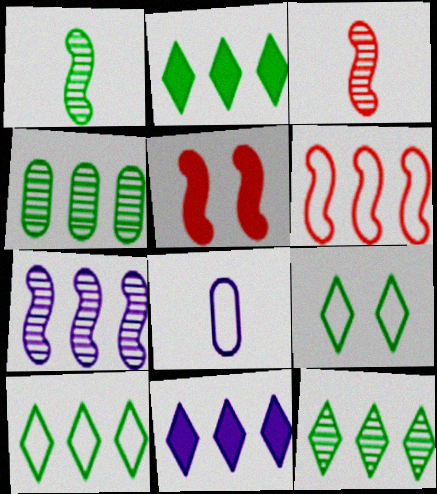[[2, 10, 12], 
[3, 5, 6], 
[4, 6, 11], 
[5, 8, 12], 
[6, 8, 9]]